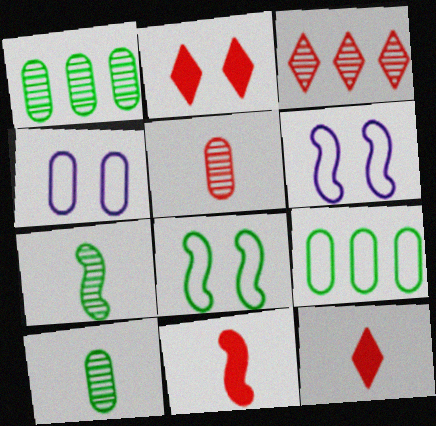[[1, 6, 12]]